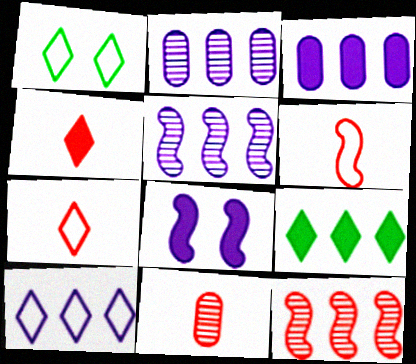[[1, 7, 10], 
[3, 5, 10], 
[4, 6, 11]]